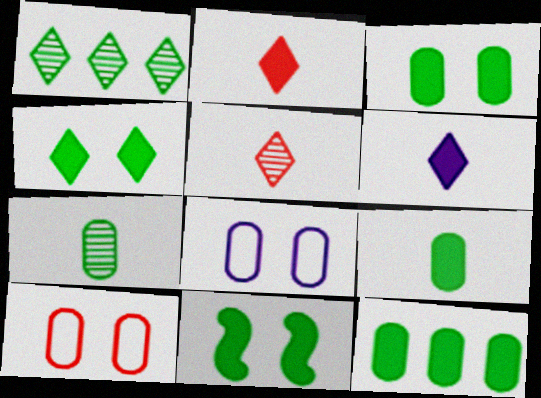[[3, 4, 11], 
[3, 9, 12]]